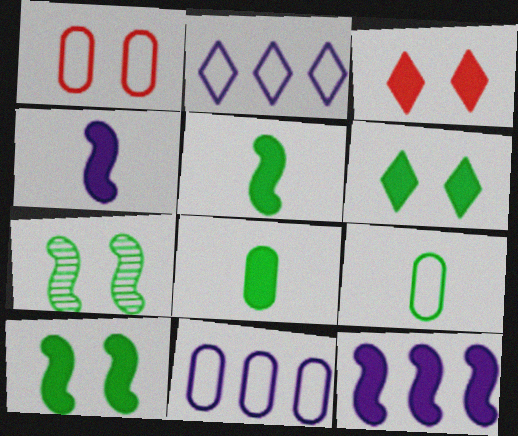[[1, 9, 11], 
[3, 8, 12]]